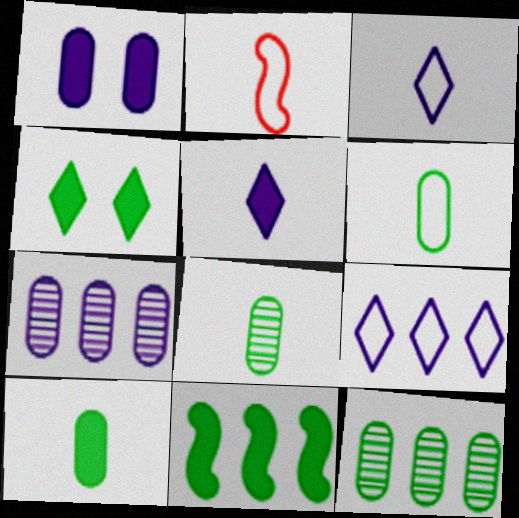[[2, 3, 6], 
[2, 4, 7], 
[2, 5, 8], 
[4, 10, 11], 
[6, 8, 10]]